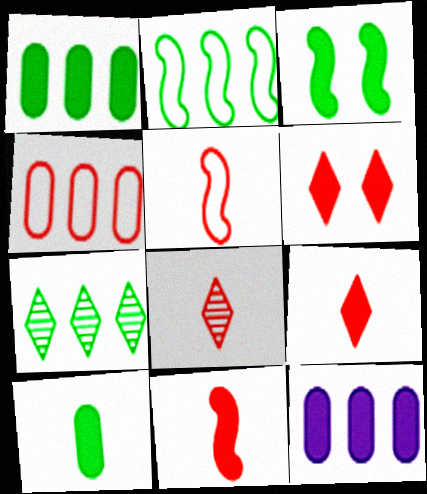[[1, 2, 7], 
[3, 9, 12]]